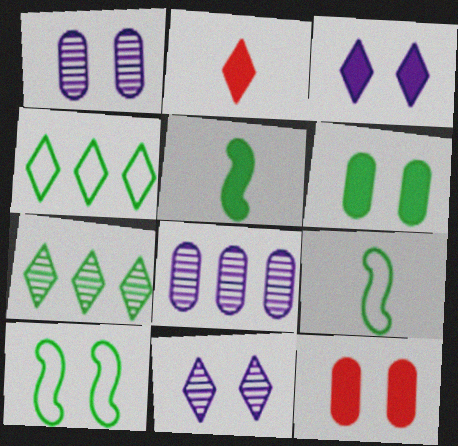[[2, 4, 11], 
[2, 8, 10], 
[6, 7, 9], 
[10, 11, 12]]